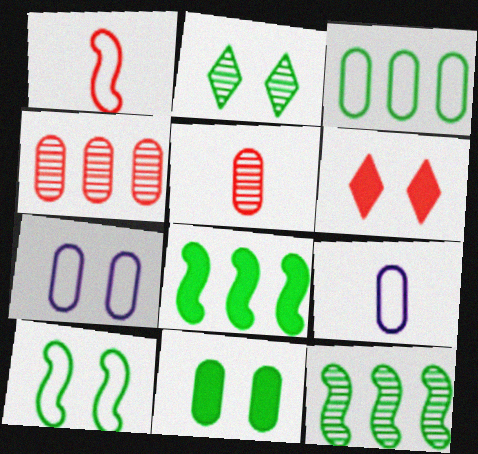[[1, 4, 6], 
[2, 10, 11], 
[4, 9, 11], 
[6, 9, 12]]